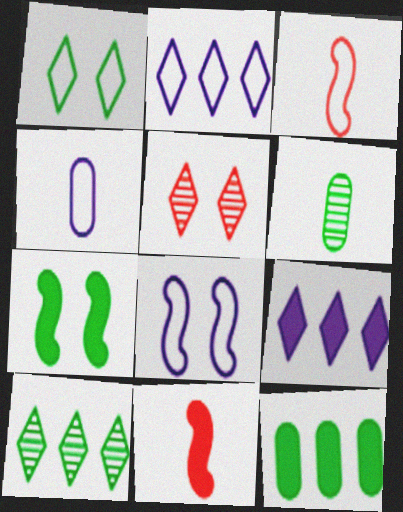[[2, 4, 8]]